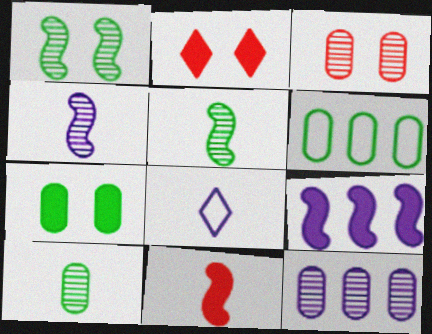[[2, 4, 6], 
[3, 10, 12], 
[6, 7, 10], 
[8, 10, 11]]